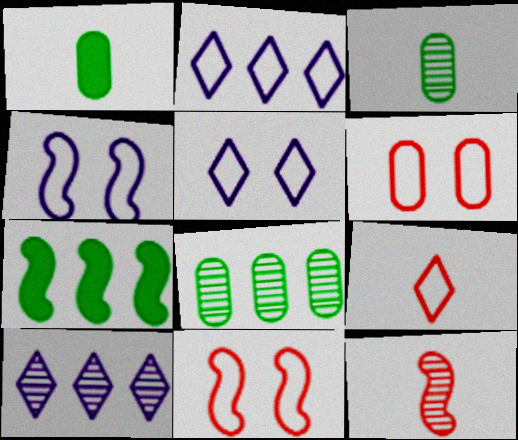[[1, 10, 11], 
[4, 7, 12]]